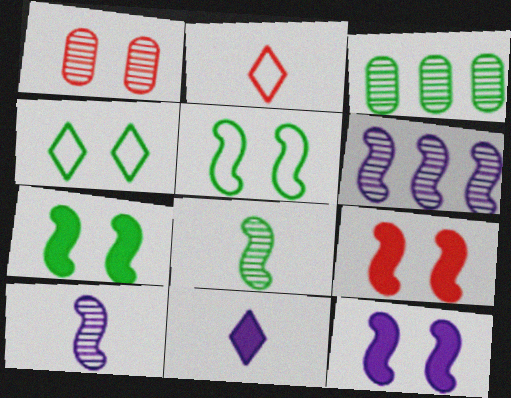[[1, 4, 12], 
[2, 3, 12], 
[7, 9, 12]]